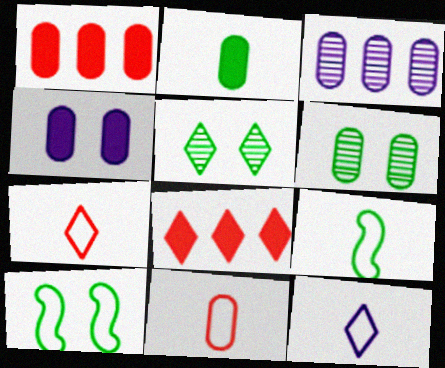[[1, 2, 4], 
[5, 8, 12], 
[9, 11, 12]]